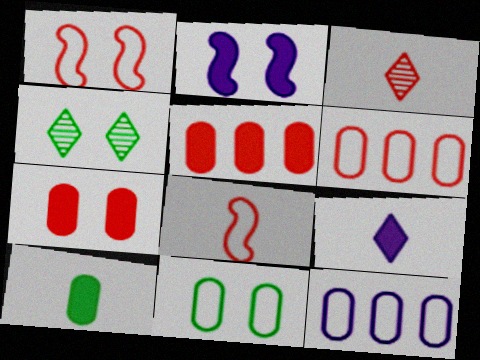[[1, 3, 5]]